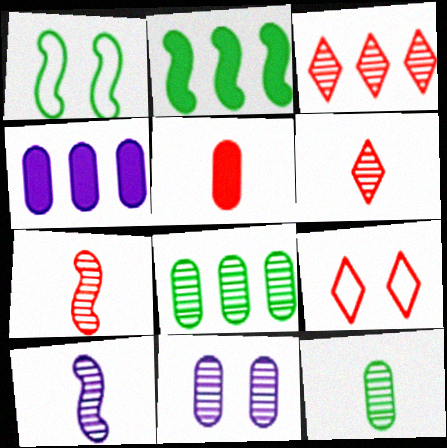[[1, 4, 6], 
[6, 10, 12]]